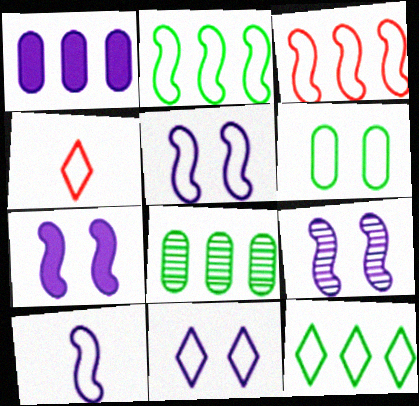[[4, 7, 8], 
[4, 11, 12], 
[5, 7, 9]]